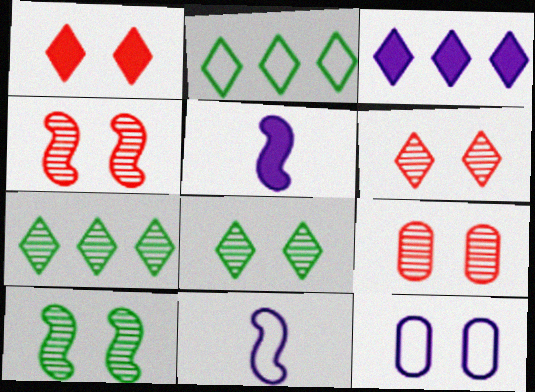[[1, 10, 12], 
[2, 5, 9], 
[4, 6, 9]]